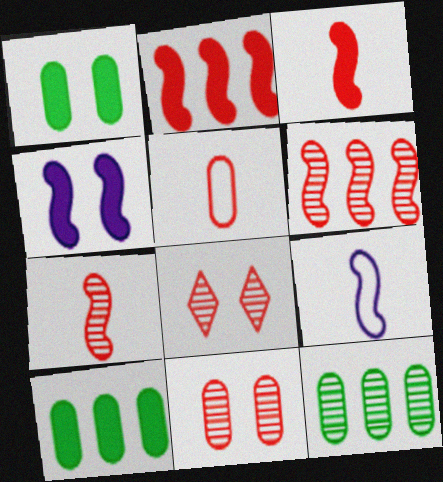[[2, 5, 8], 
[8, 9, 10]]